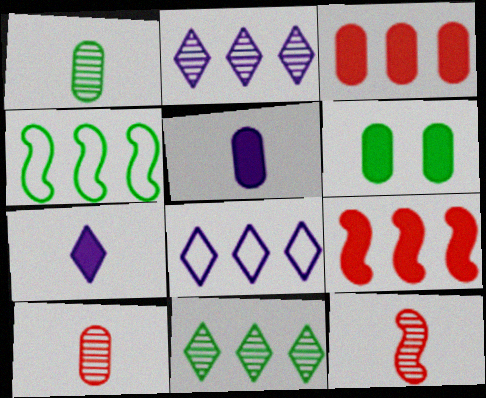[[2, 3, 4], 
[3, 5, 6], 
[6, 7, 9], 
[6, 8, 12]]